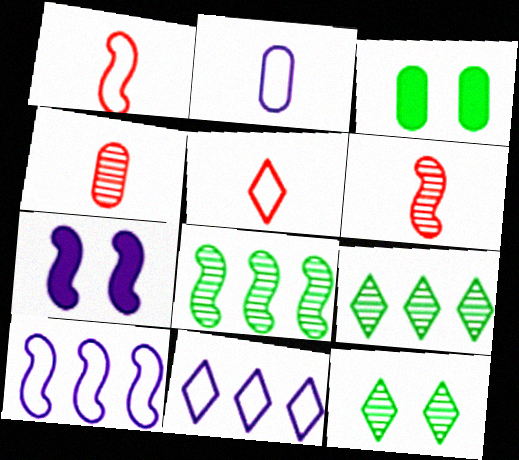[[1, 7, 8], 
[3, 6, 11]]